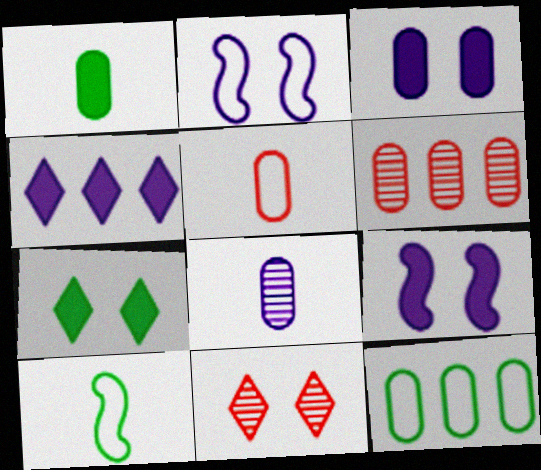[[1, 5, 8], 
[2, 4, 8]]